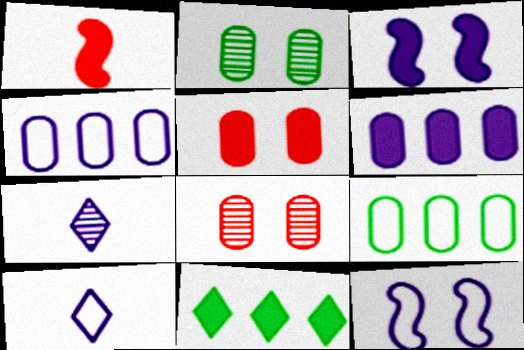[[3, 4, 7], 
[4, 10, 12], 
[6, 7, 12]]